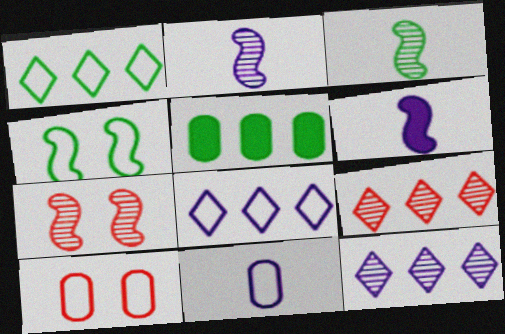[]